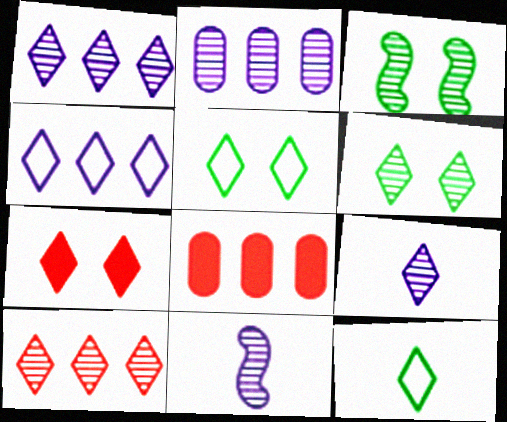[[1, 7, 12], 
[5, 8, 11], 
[6, 9, 10]]